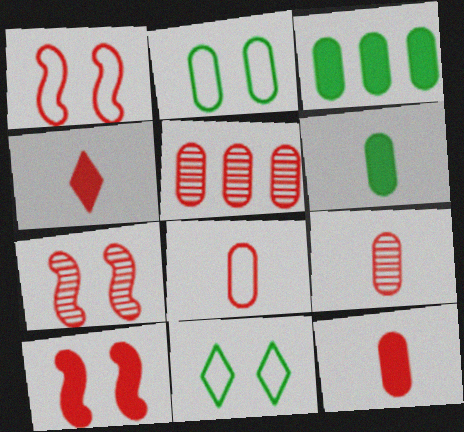[[1, 4, 5], 
[1, 7, 10], 
[8, 9, 12]]